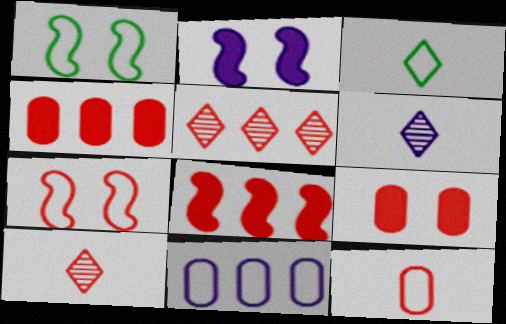[[1, 4, 6], 
[2, 6, 11], 
[3, 7, 11], 
[4, 7, 10]]